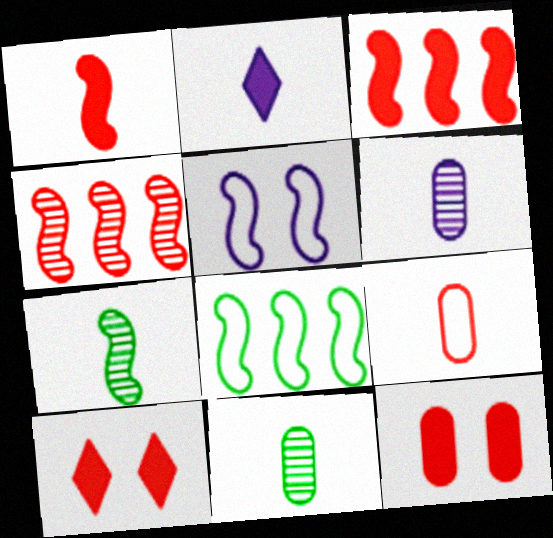[[2, 7, 9], 
[3, 5, 7], 
[4, 9, 10], 
[6, 8, 10]]